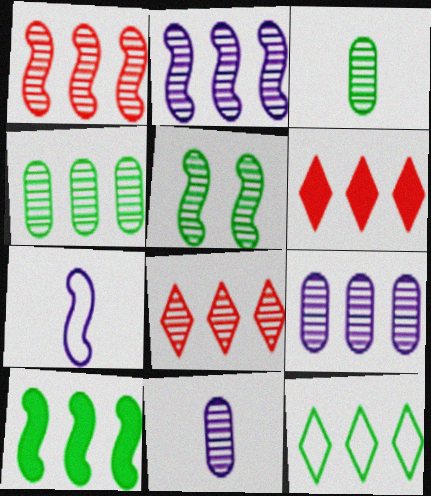[[2, 4, 8], 
[4, 10, 12], 
[5, 8, 11]]